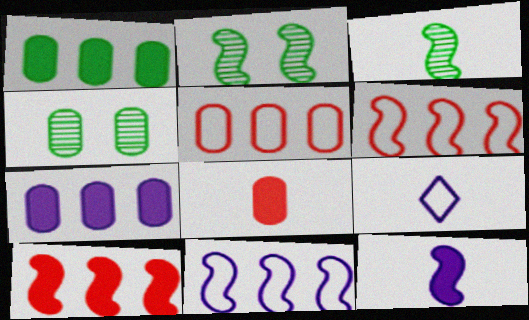[[2, 6, 12], 
[3, 8, 9], 
[4, 9, 10]]